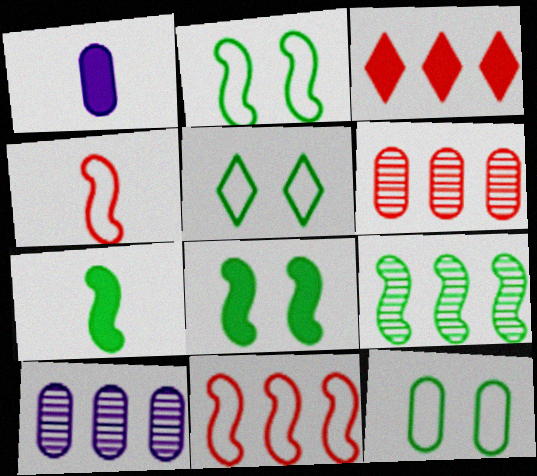[[1, 3, 8], 
[1, 6, 12], 
[2, 5, 12], 
[2, 7, 9], 
[3, 6, 11]]